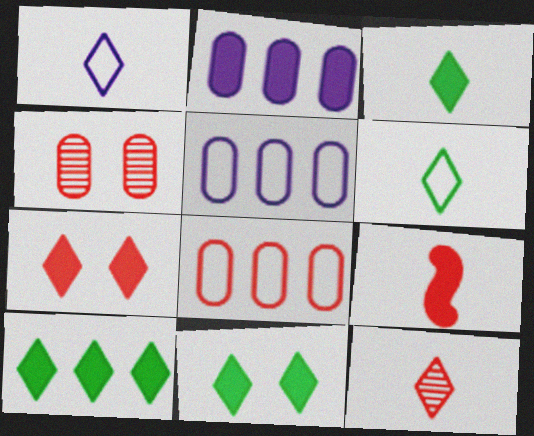[[1, 3, 12], 
[2, 9, 11], 
[3, 10, 11]]